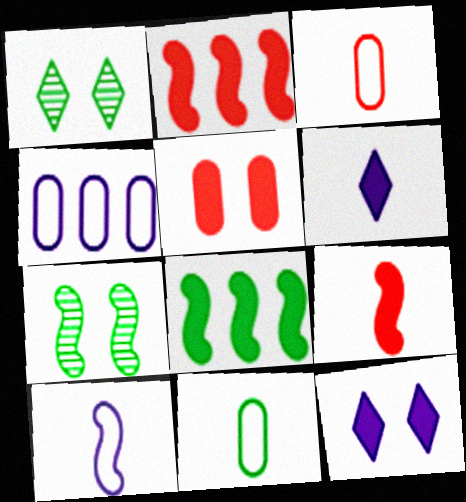[[1, 4, 9], 
[1, 8, 11], 
[2, 7, 10], 
[5, 6, 8]]